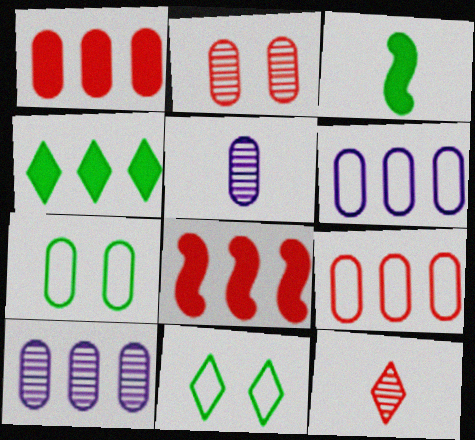[[1, 5, 7], 
[5, 8, 11]]